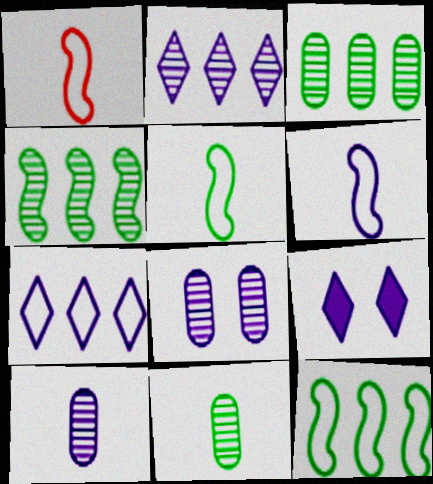[[1, 3, 9], 
[1, 5, 6]]